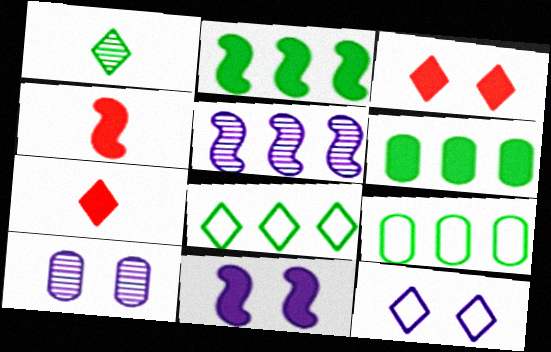[[2, 4, 11], 
[4, 8, 10], 
[6, 7, 11], 
[10, 11, 12]]